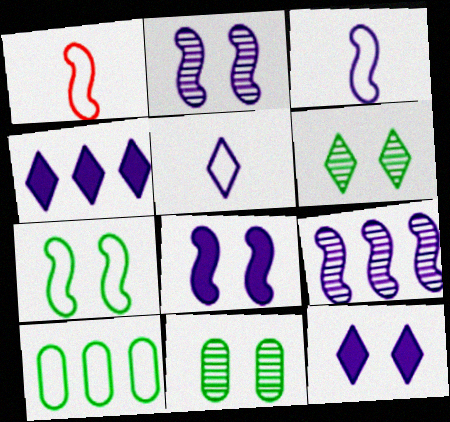[[1, 4, 11], 
[3, 8, 9]]